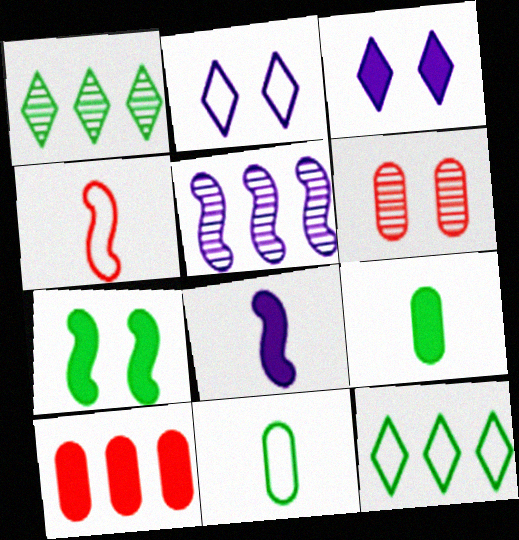[[1, 7, 11], 
[2, 6, 7], 
[4, 5, 7], 
[5, 10, 12], 
[6, 8, 12]]